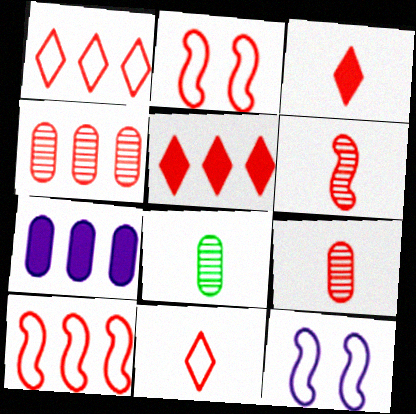[[2, 3, 4], 
[2, 5, 9], 
[4, 5, 10], 
[5, 8, 12]]